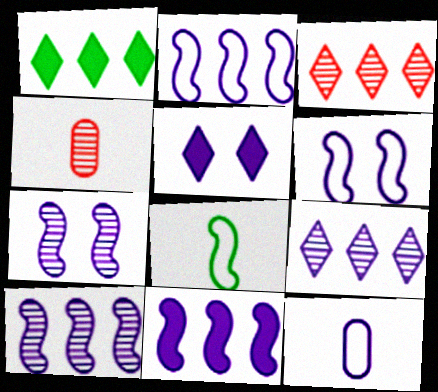[[1, 4, 6], 
[2, 10, 11], 
[5, 10, 12]]